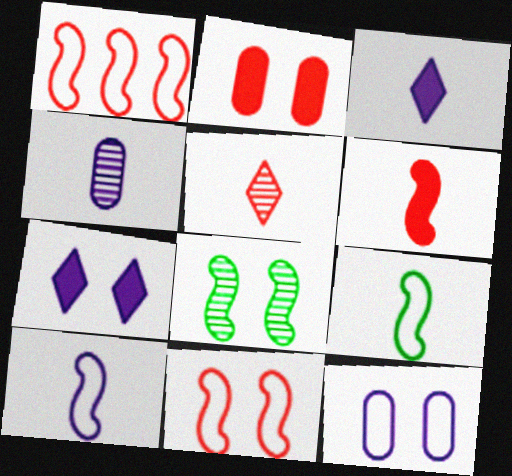[[1, 2, 5], 
[3, 4, 10]]